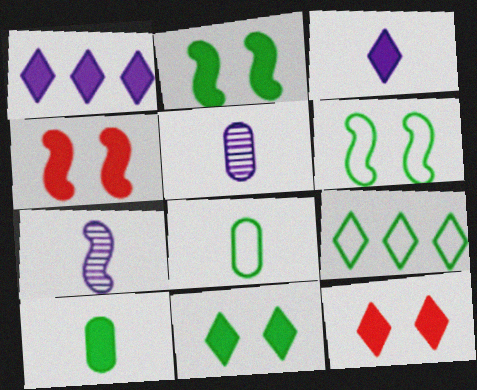[[1, 4, 10], 
[4, 5, 9], 
[6, 8, 9]]